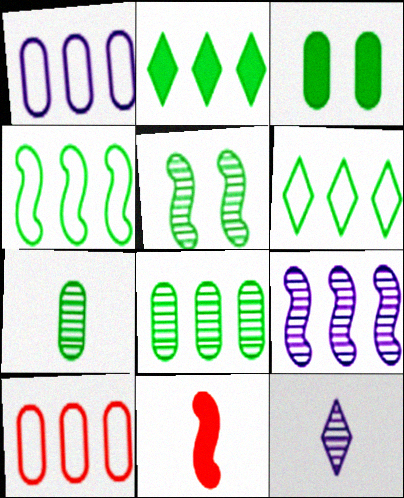[[2, 4, 8], 
[2, 9, 10]]